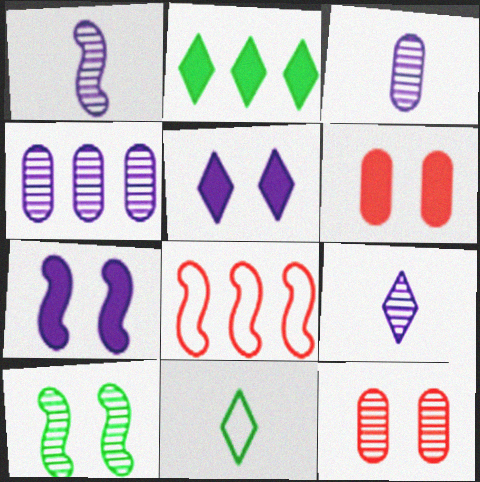[[1, 3, 9], 
[2, 4, 8]]